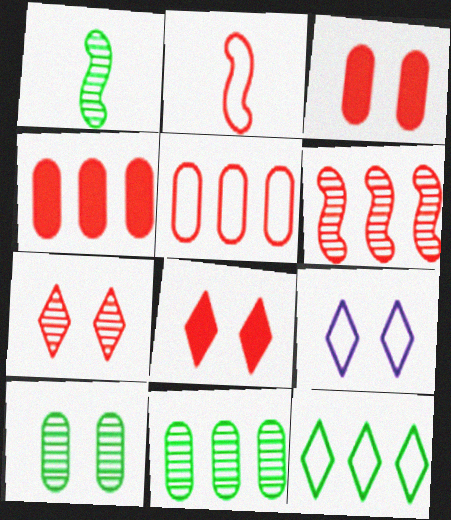[[1, 4, 9], 
[2, 4, 7]]